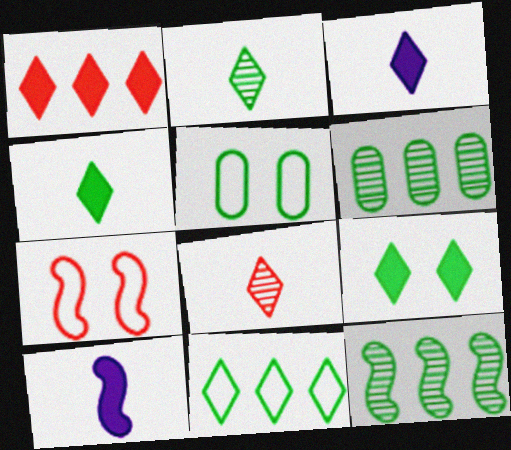[[1, 3, 9], 
[2, 9, 11], 
[3, 6, 7], 
[4, 5, 12], 
[7, 10, 12]]